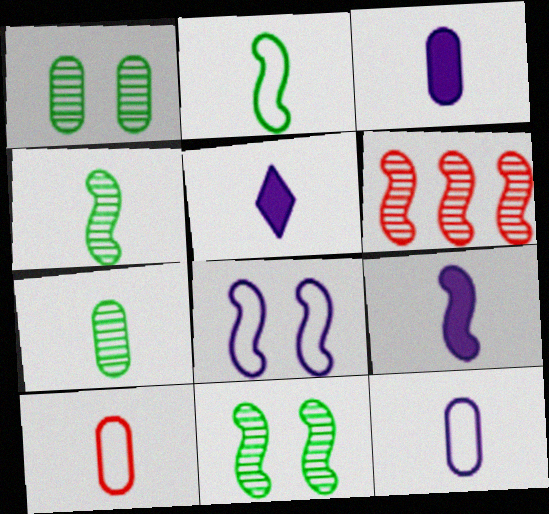[[3, 5, 9], 
[3, 7, 10], 
[4, 5, 10]]